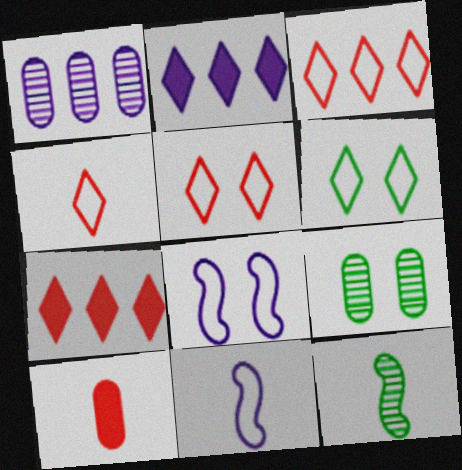[[3, 4, 5], 
[7, 9, 11]]